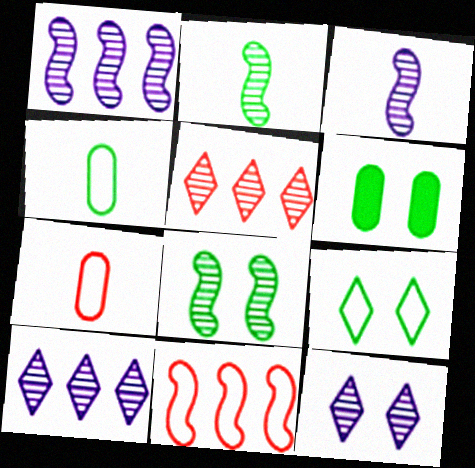[[6, 8, 9]]